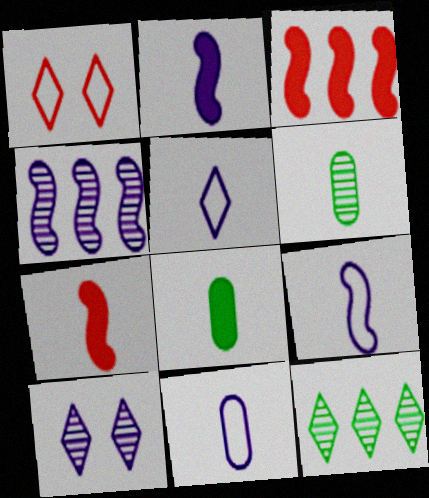[[1, 4, 8], 
[5, 6, 7], 
[5, 9, 11]]